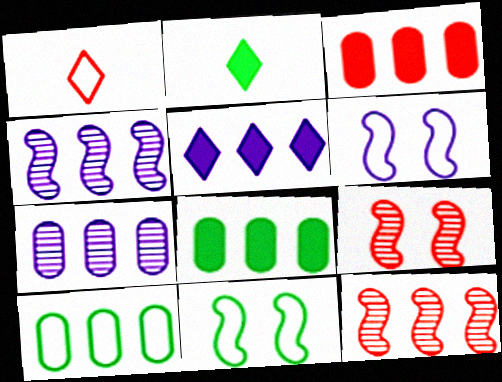[[1, 3, 9], 
[1, 6, 10], 
[3, 7, 10], 
[5, 10, 12]]